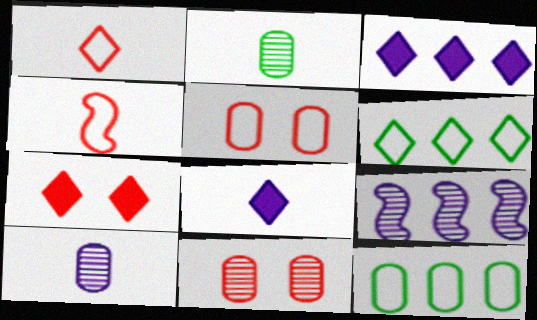[[2, 4, 8]]